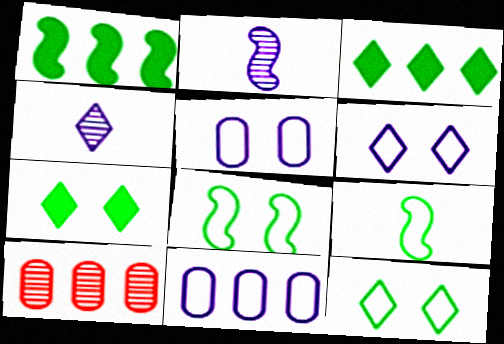[]